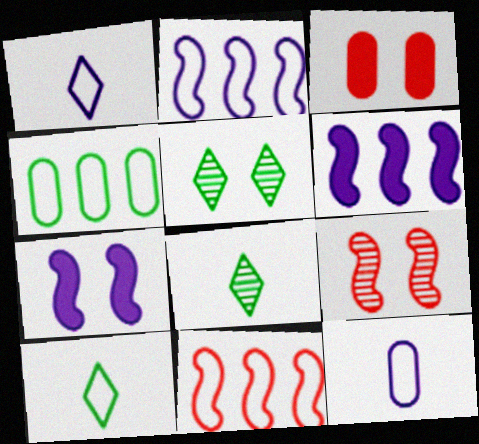[[2, 3, 8]]